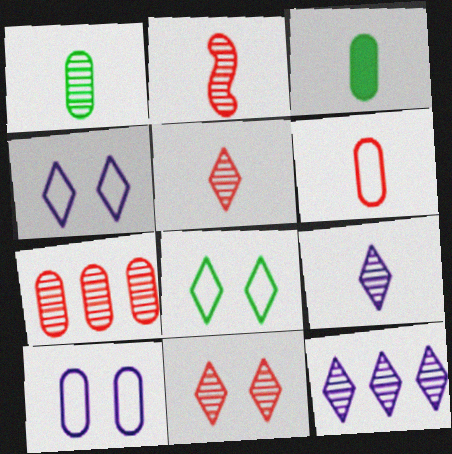[[1, 2, 9], 
[2, 7, 11], 
[3, 7, 10]]